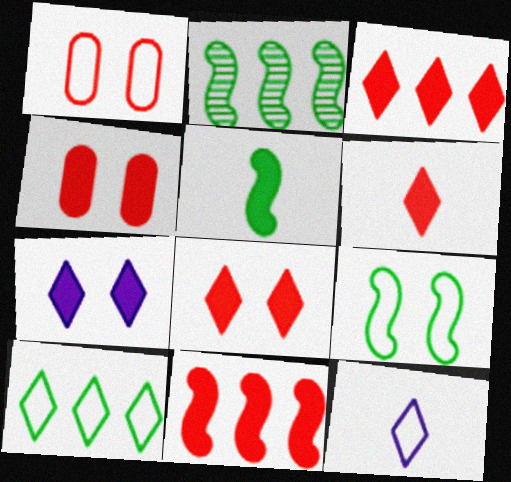[[2, 4, 12], 
[2, 5, 9], 
[3, 6, 8], 
[4, 6, 11]]